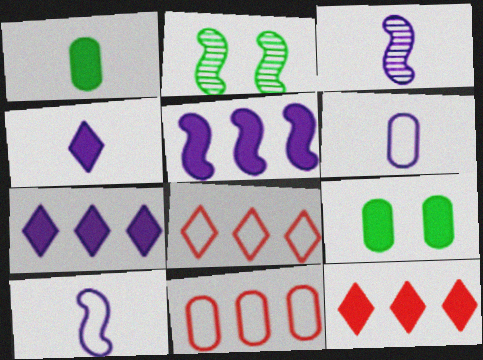[[2, 4, 11], 
[2, 6, 12], 
[3, 4, 6], 
[3, 8, 9]]